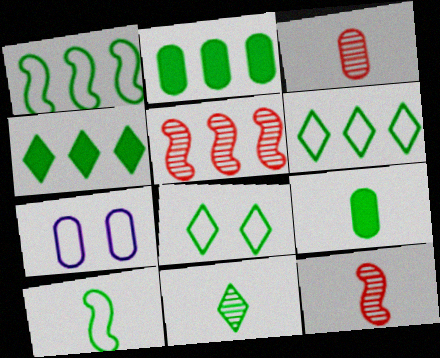[[2, 3, 7], 
[4, 7, 12], 
[4, 8, 11], 
[9, 10, 11]]